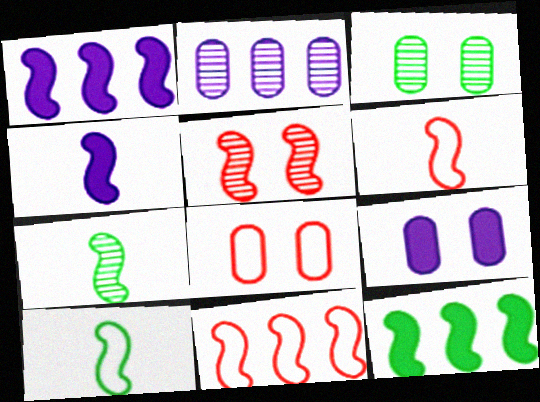[[1, 5, 10], 
[3, 8, 9], 
[4, 6, 7]]